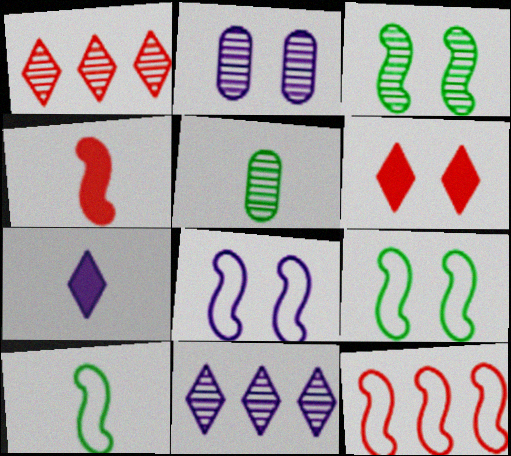[[2, 6, 9], 
[8, 10, 12]]